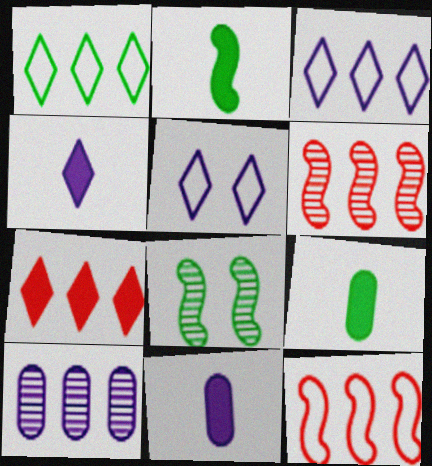[[1, 8, 9], 
[5, 6, 9]]